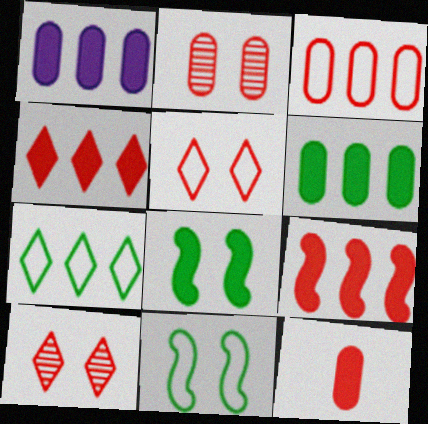[[2, 3, 12]]